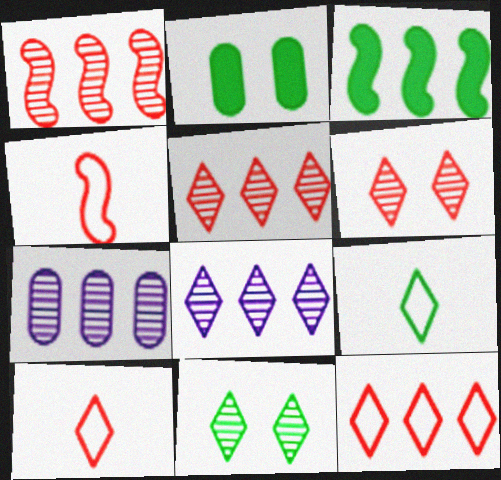[[2, 4, 8], 
[3, 7, 12]]